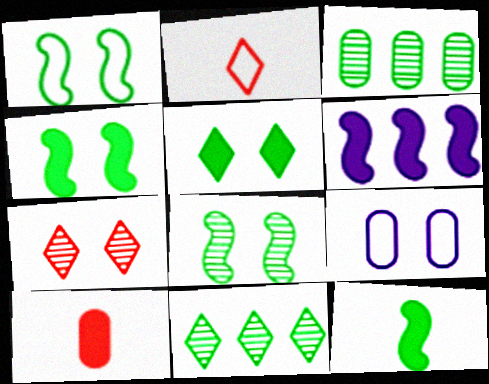[[1, 4, 8], 
[3, 9, 10], 
[4, 7, 9], 
[5, 6, 10]]